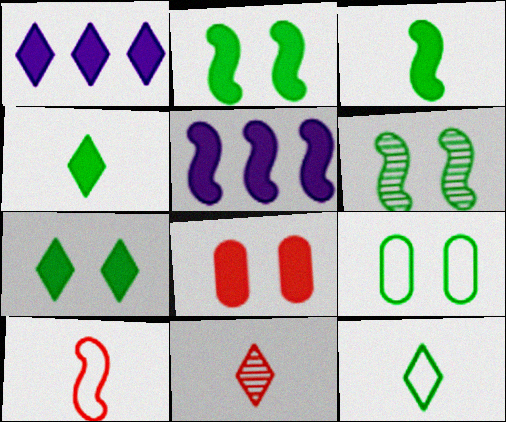[[1, 3, 8], 
[4, 5, 8], 
[5, 6, 10], 
[5, 9, 11], 
[6, 7, 9]]